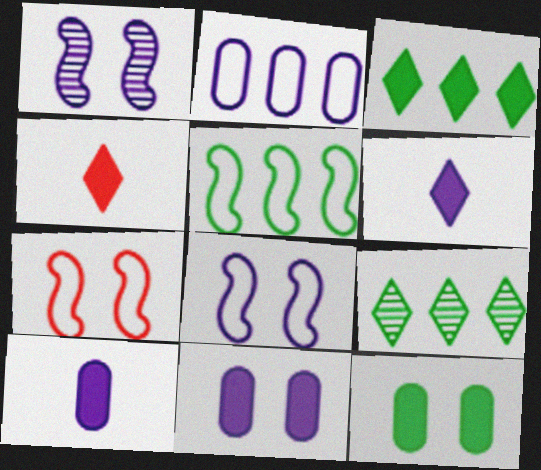[[1, 2, 6], 
[7, 9, 10]]